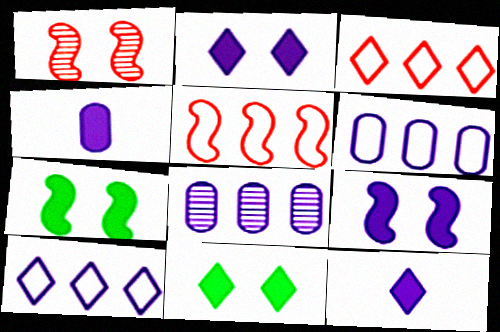[]